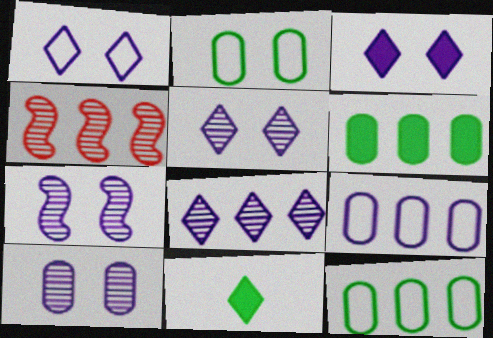[[1, 3, 5], 
[5, 7, 10]]